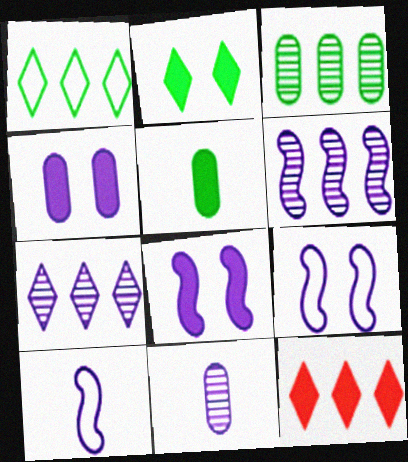[[1, 7, 12], 
[4, 7, 10], 
[5, 8, 12], 
[6, 8, 10]]